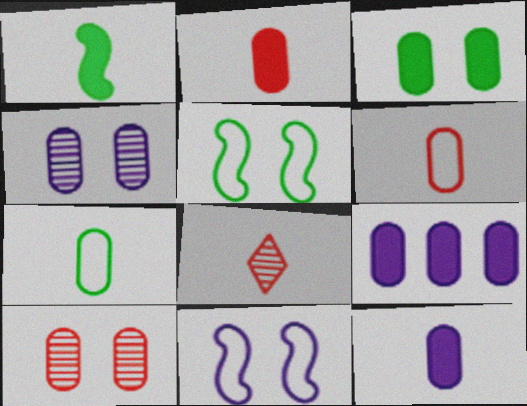[[2, 3, 9], 
[5, 8, 9], 
[7, 9, 10]]